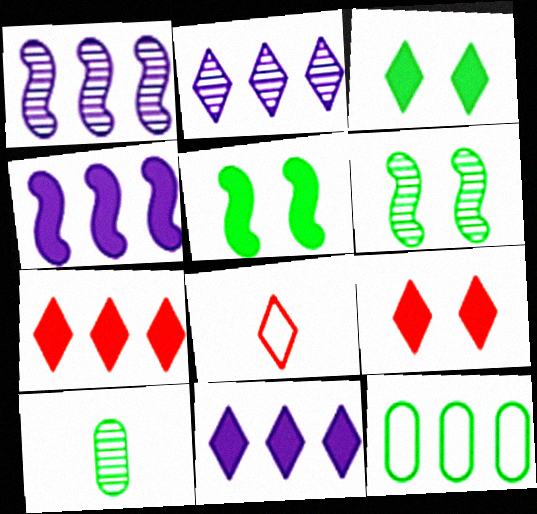[[1, 7, 12], 
[2, 3, 8]]